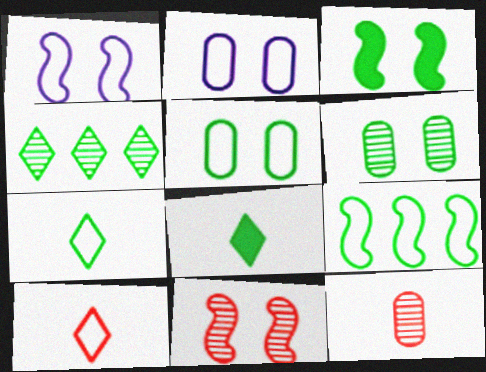[[1, 3, 11], 
[2, 9, 10], 
[5, 7, 9], 
[6, 8, 9]]